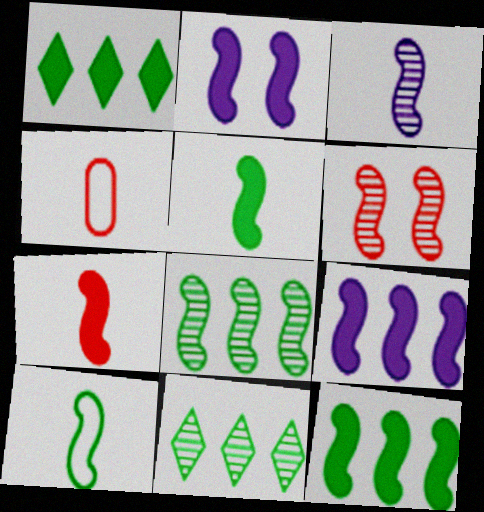[[2, 4, 11], 
[2, 7, 12], 
[3, 6, 8], 
[3, 7, 10], 
[6, 9, 10]]